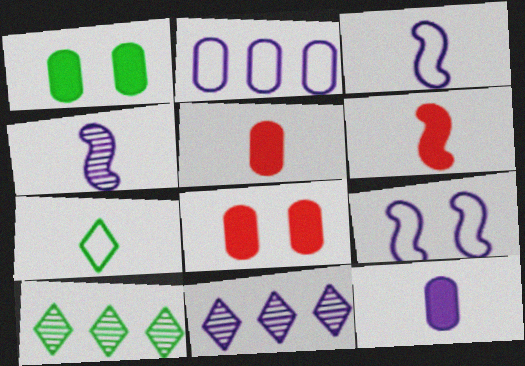[[3, 8, 10], 
[4, 5, 7], 
[5, 9, 10], 
[9, 11, 12]]